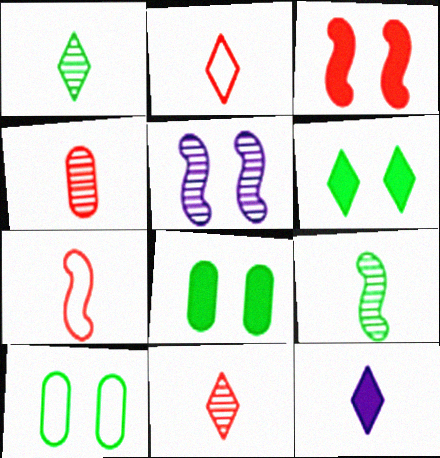[[1, 2, 12]]